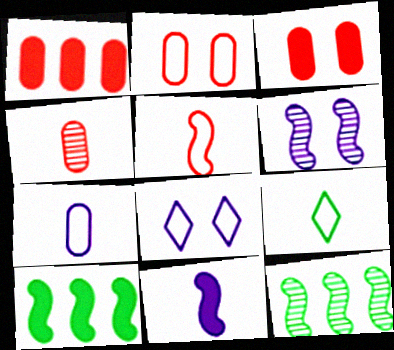[[1, 2, 4], 
[1, 6, 9], 
[4, 8, 10], 
[4, 9, 11], 
[5, 6, 10], 
[5, 7, 9]]